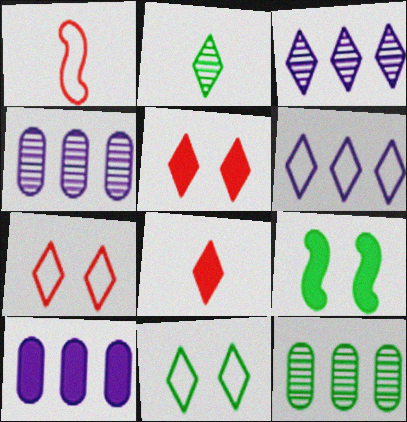[[2, 5, 6], 
[3, 8, 11], 
[8, 9, 10]]